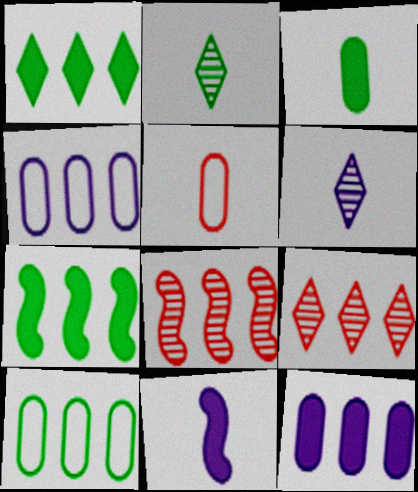[[1, 4, 8], 
[2, 5, 11], 
[4, 7, 9]]